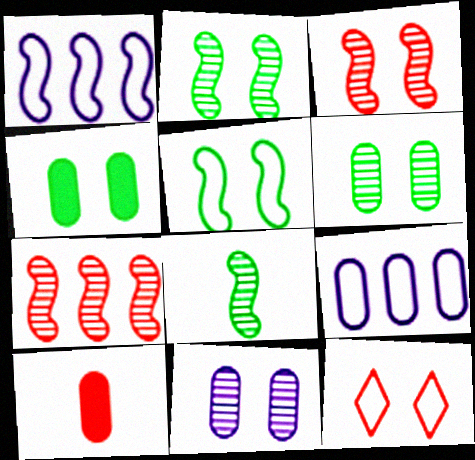[[6, 9, 10], 
[7, 10, 12]]